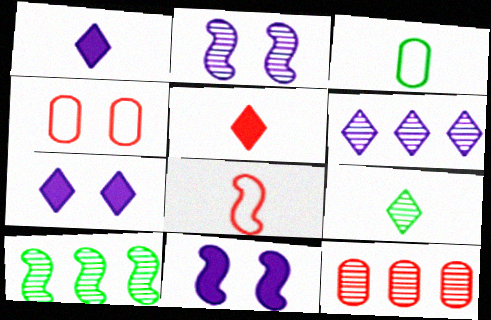[[1, 4, 10], 
[2, 9, 12], 
[6, 10, 12], 
[8, 10, 11]]